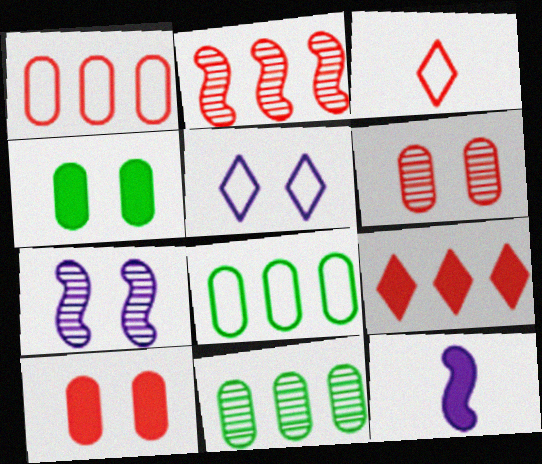[[1, 2, 9], 
[2, 3, 10], 
[4, 9, 12]]